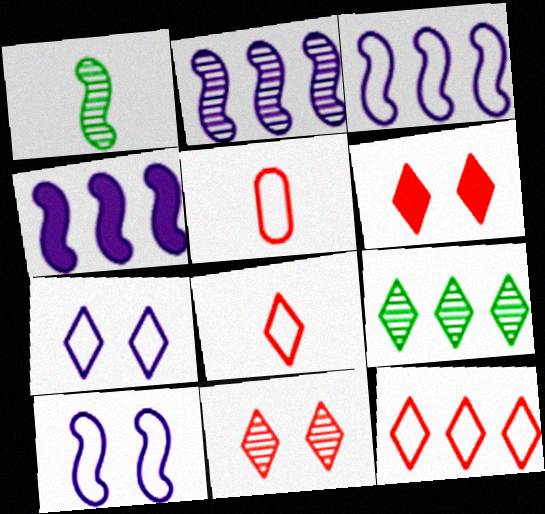[[2, 3, 4]]